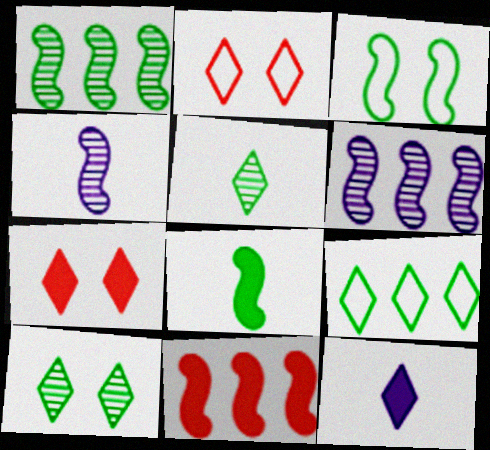[[1, 3, 8], 
[3, 4, 11]]